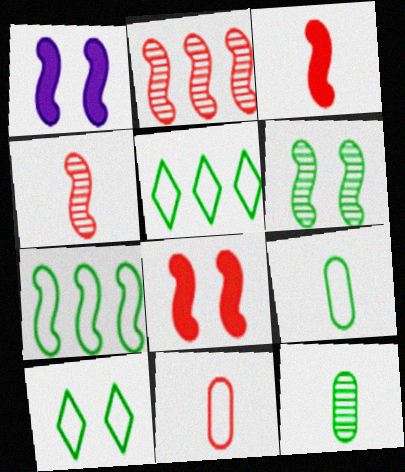[[1, 4, 7], 
[7, 9, 10]]